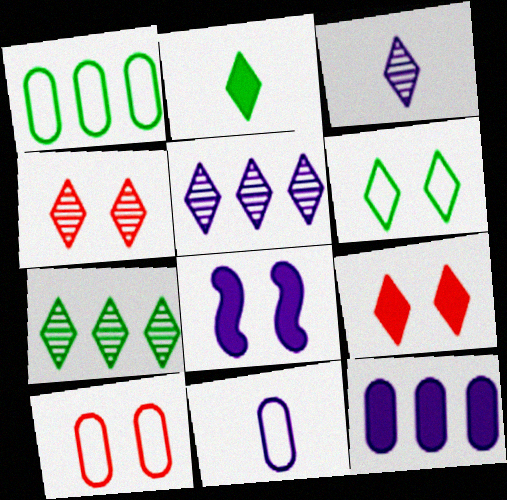[[1, 10, 11], 
[2, 6, 7], 
[3, 4, 7], 
[5, 8, 11]]